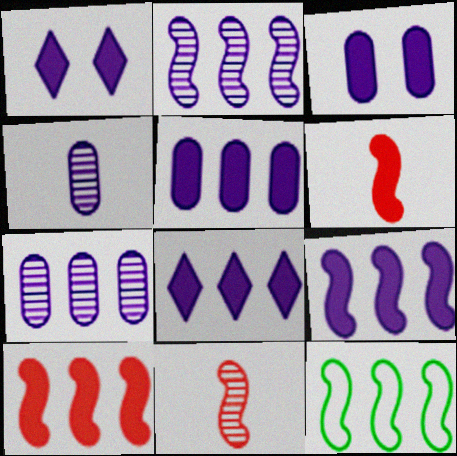[[2, 10, 12], 
[5, 8, 9]]